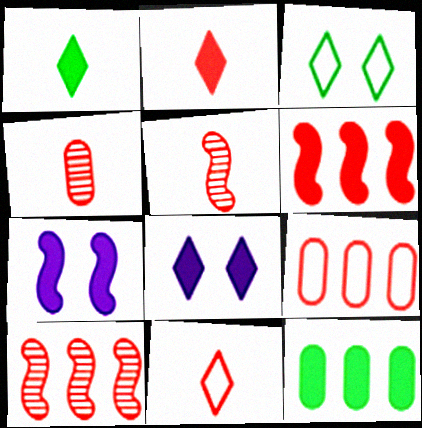[[2, 7, 12]]